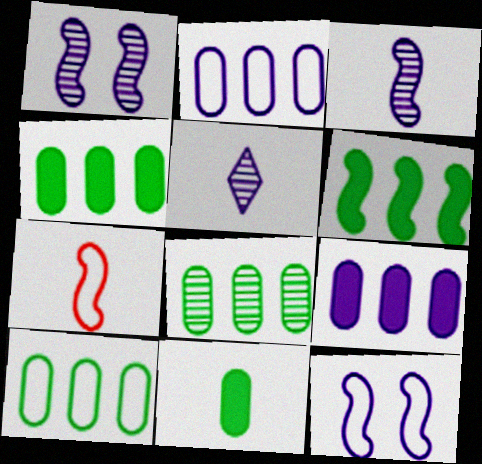[[1, 6, 7], 
[4, 8, 10], 
[5, 7, 11], 
[5, 9, 12]]